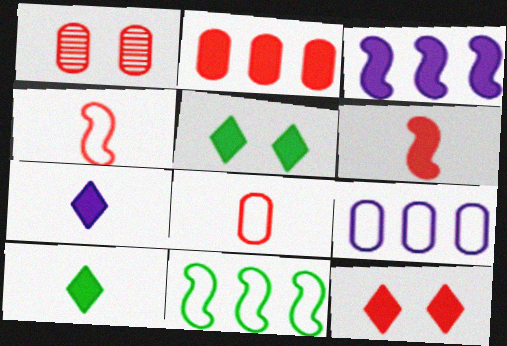[[1, 2, 8], 
[1, 7, 11], 
[2, 6, 12]]